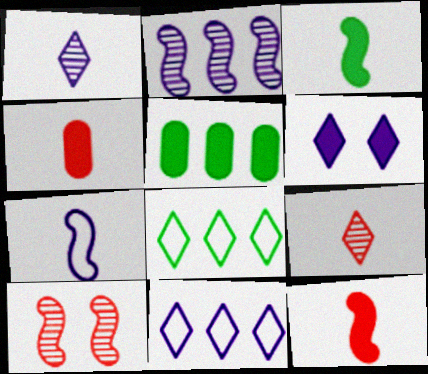[[1, 6, 11], 
[5, 6, 12], 
[6, 8, 9]]